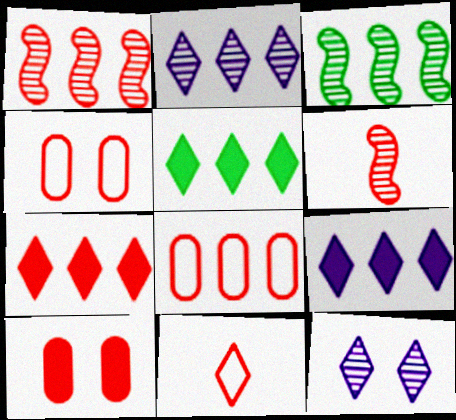[[1, 7, 8], 
[1, 10, 11], 
[3, 8, 9], 
[4, 6, 7], 
[5, 7, 9], 
[5, 11, 12]]